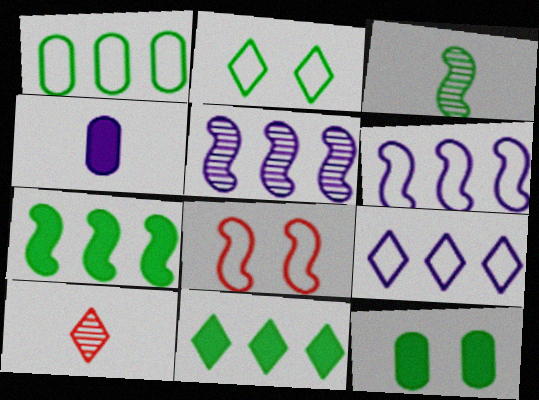[[6, 10, 12]]